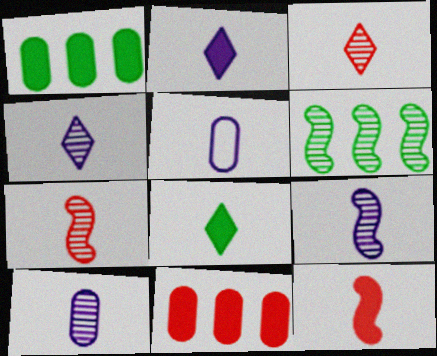[[2, 5, 9], 
[4, 9, 10], 
[5, 7, 8]]